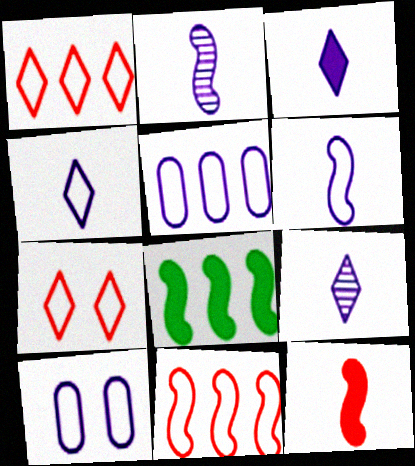[[3, 4, 9]]